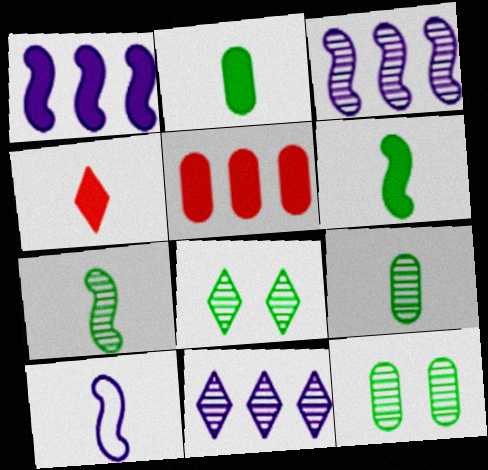[[4, 9, 10], 
[5, 8, 10]]